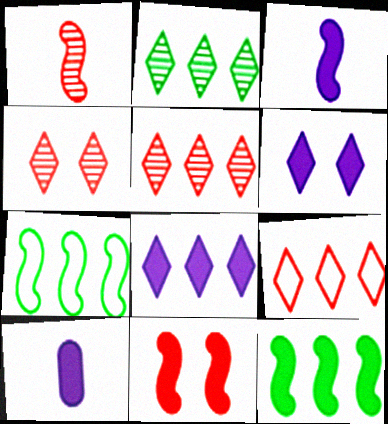[[2, 8, 9], 
[3, 11, 12], 
[4, 7, 10]]